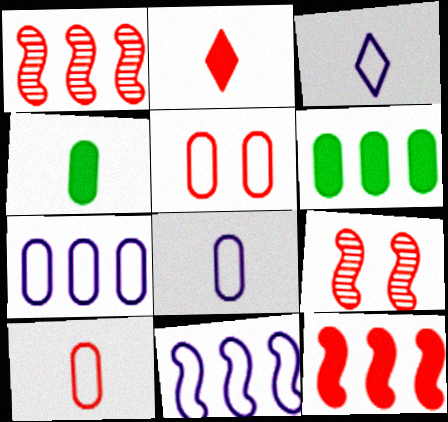[[1, 2, 5], 
[3, 6, 9]]